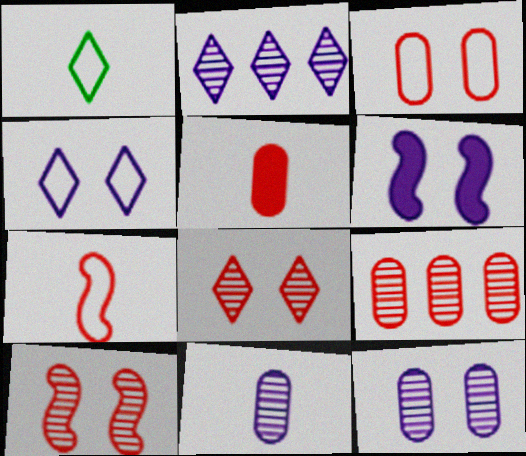[[1, 6, 9], 
[3, 5, 9], 
[4, 6, 12]]